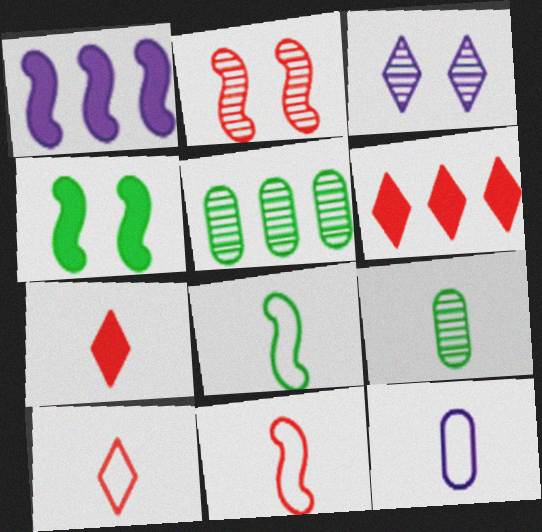[[1, 2, 8], 
[1, 3, 12], 
[8, 10, 12]]